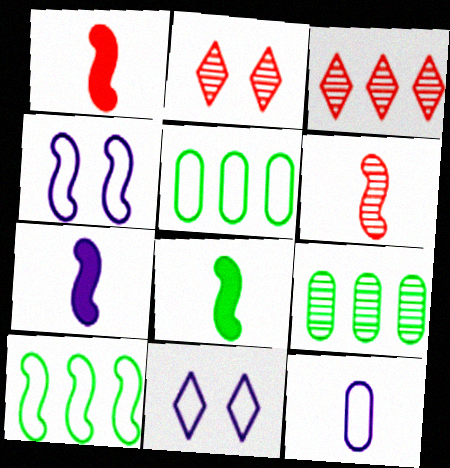[[1, 7, 8], 
[1, 9, 11], 
[2, 5, 7]]